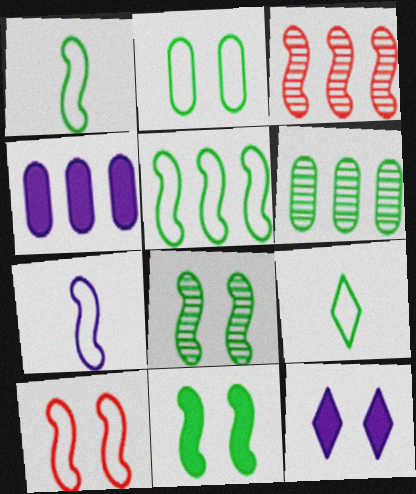[[2, 5, 9], 
[3, 7, 11], 
[5, 7, 10], 
[6, 9, 11]]